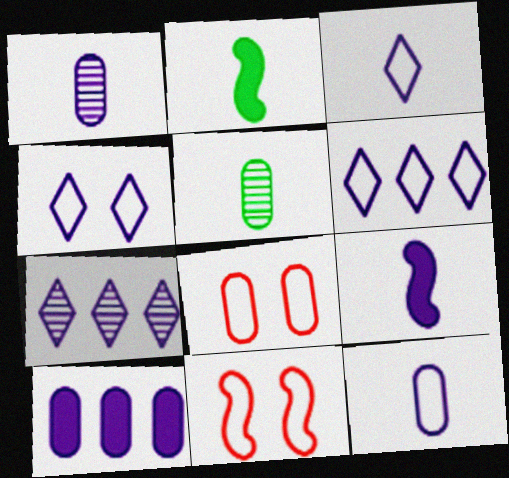[[1, 3, 9], 
[2, 7, 8], 
[3, 4, 6], 
[5, 8, 10]]